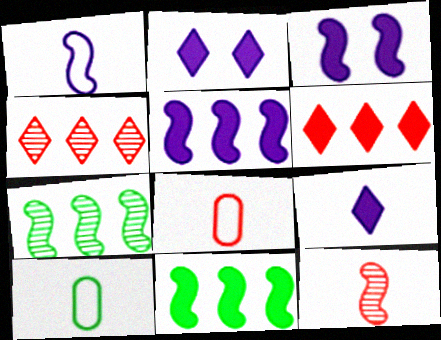[[2, 7, 8], 
[3, 4, 10], 
[9, 10, 12]]